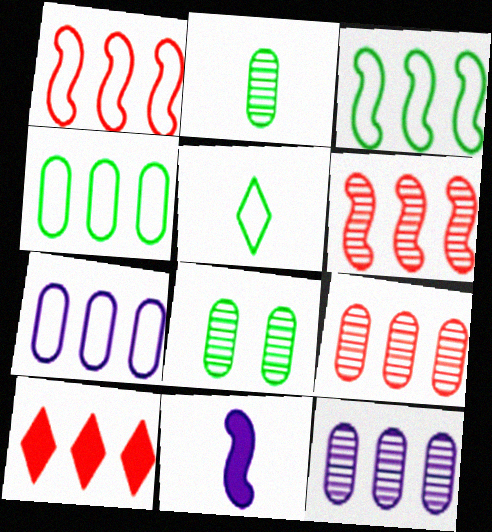[[1, 9, 10], 
[3, 10, 12]]